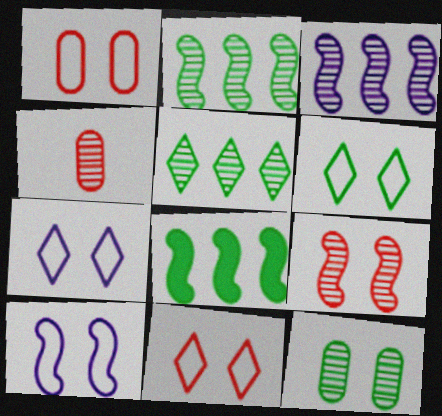[[1, 6, 10], 
[4, 7, 8], 
[6, 7, 11]]